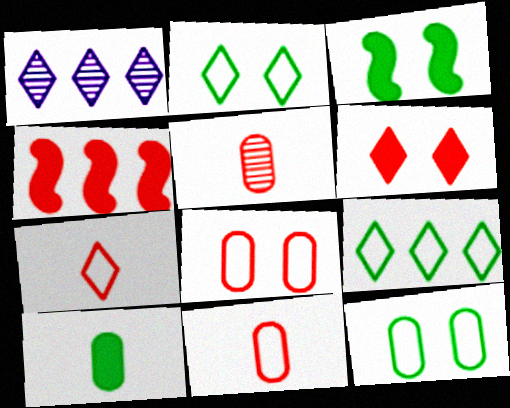[[1, 3, 11]]